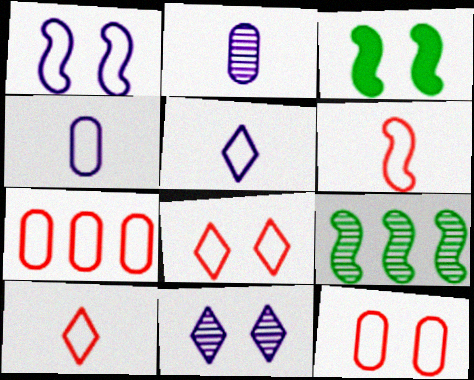[[3, 11, 12], 
[6, 7, 8]]